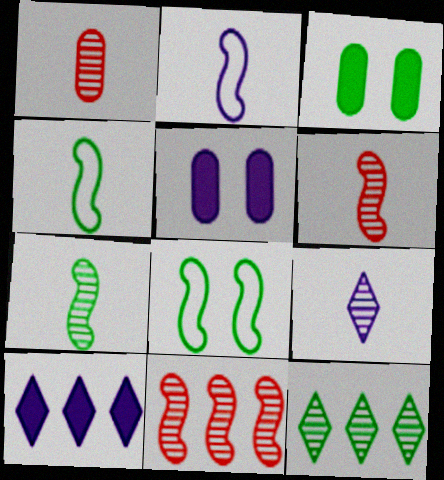[[1, 7, 9], 
[1, 8, 10], 
[3, 4, 12]]